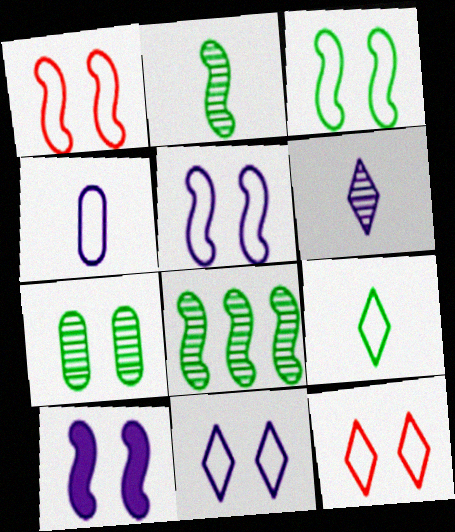[[1, 3, 5], 
[7, 10, 12]]